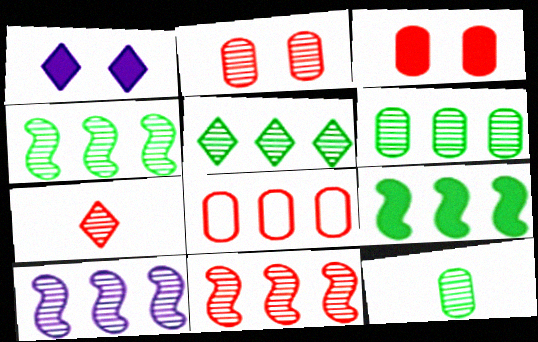[[2, 7, 11], 
[4, 5, 6], 
[4, 10, 11]]